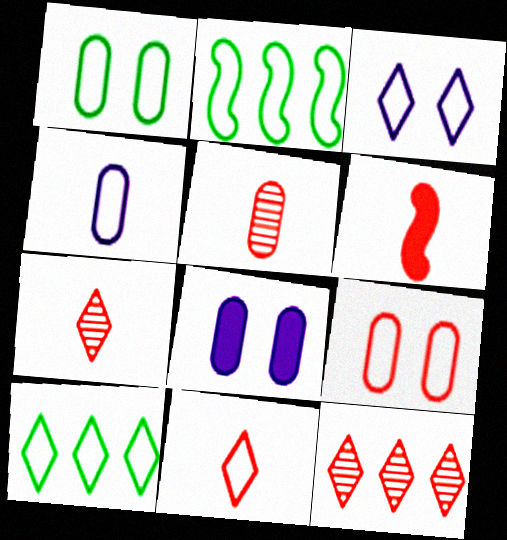[[2, 7, 8], 
[3, 10, 11], 
[5, 6, 11], 
[6, 9, 12]]